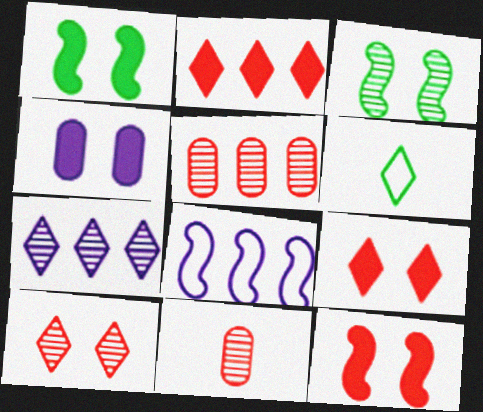[[1, 4, 9], 
[3, 7, 11], 
[6, 7, 9]]